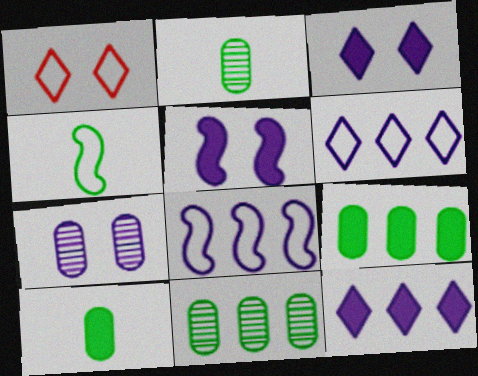[]